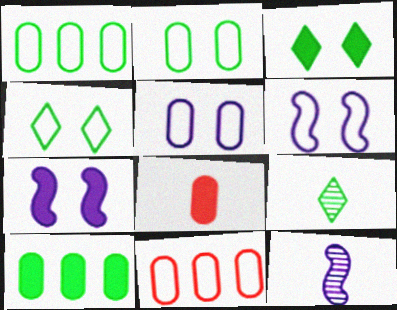[[3, 11, 12], 
[7, 9, 11]]